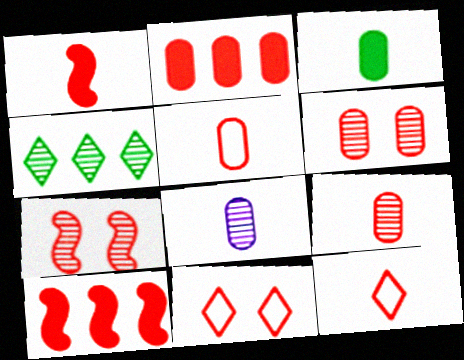[[1, 9, 12], 
[2, 5, 6], 
[2, 7, 12], 
[3, 5, 8], 
[4, 7, 8], 
[6, 10, 12], 
[9, 10, 11]]